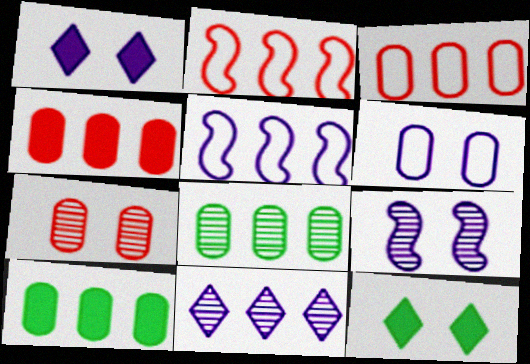[[1, 6, 9], 
[2, 10, 11]]